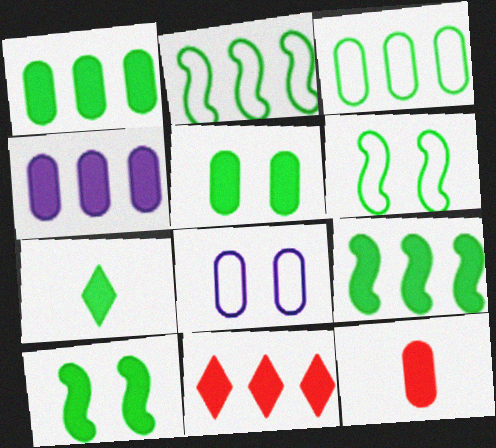[[1, 7, 10], 
[4, 5, 12], 
[4, 9, 11], 
[5, 7, 9]]